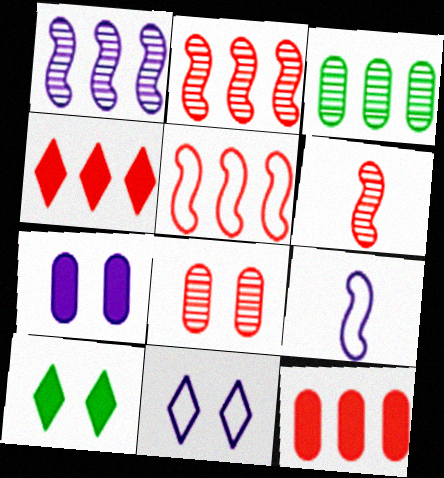[]